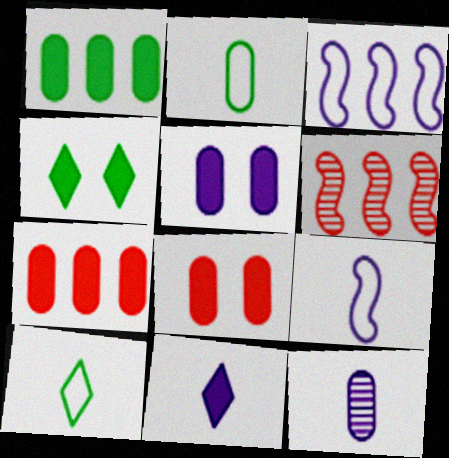[[5, 6, 10], 
[9, 11, 12]]